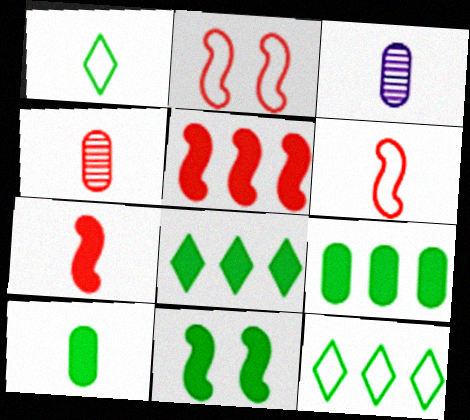[[1, 3, 7], 
[2, 3, 8], 
[8, 10, 11]]